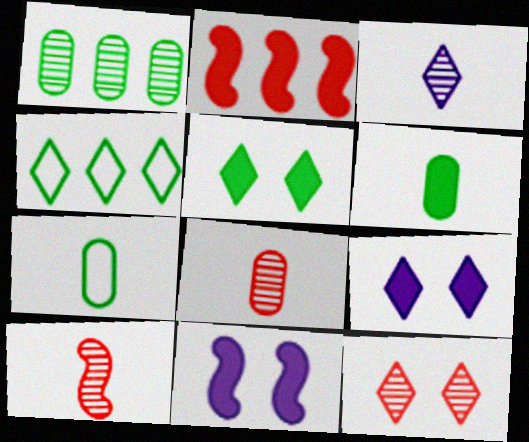[[2, 6, 9], 
[4, 8, 11]]